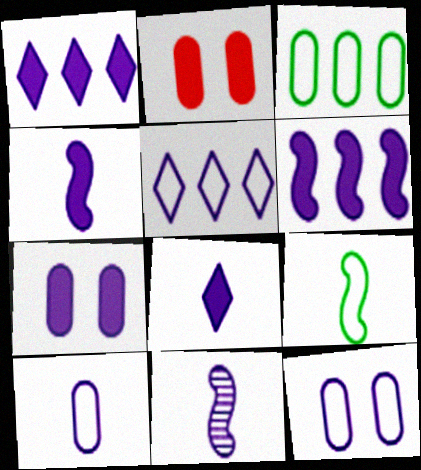[[1, 4, 7], 
[1, 11, 12], 
[5, 7, 11], 
[6, 7, 8], 
[8, 10, 11]]